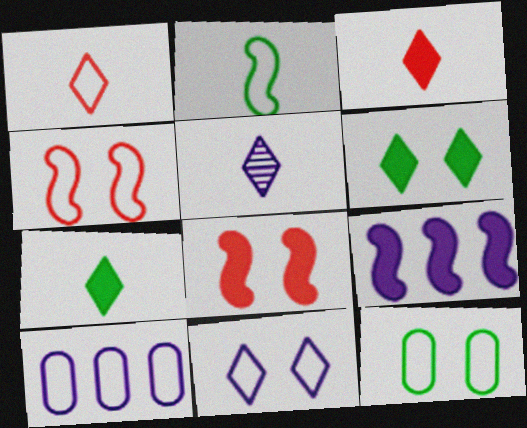[[1, 5, 7], 
[4, 11, 12]]